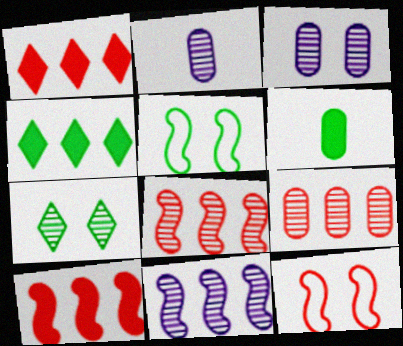[[1, 2, 5], 
[2, 4, 12], 
[2, 7, 8]]